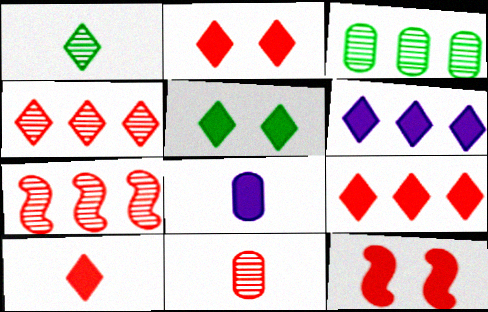[[2, 9, 10], 
[5, 6, 10]]